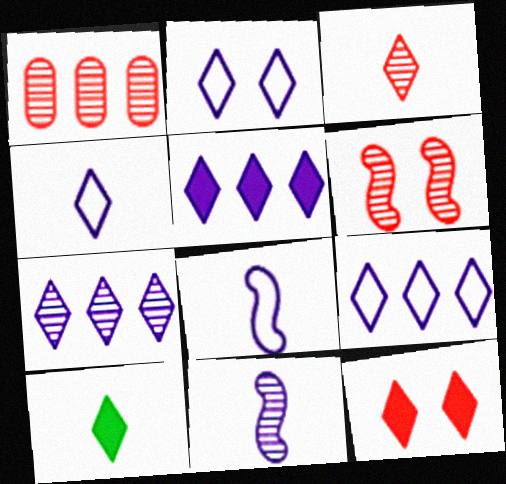[[1, 3, 6], 
[2, 4, 9], 
[3, 4, 10], 
[5, 7, 9], 
[5, 10, 12]]